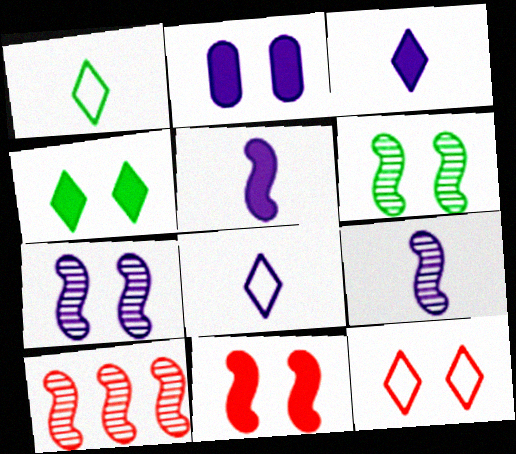[[1, 2, 10], 
[2, 4, 11], 
[2, 6, 12], 
[6, 9, 10]]